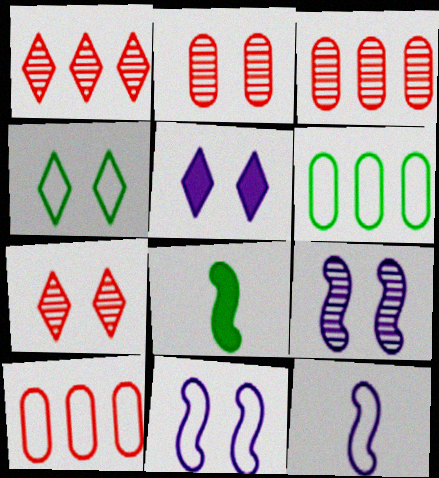[[4, 5, 7], 
[4, 10, 12]]